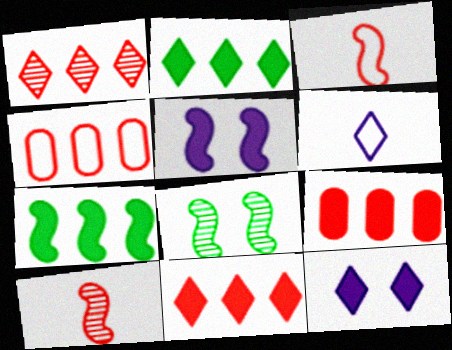[[6, 8, 9]]